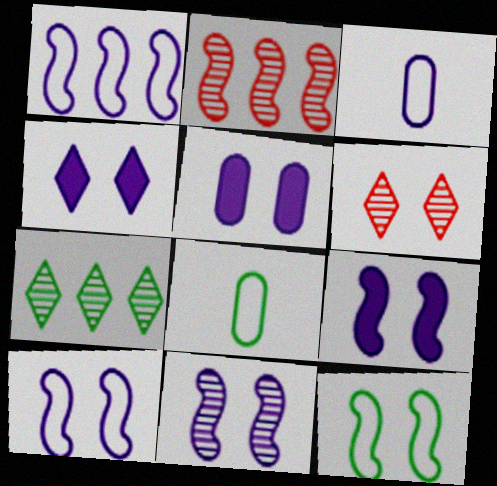[[2, 4, 8], 
[4, 5, 9], 
[5, 6, 12], 
[9, 10, 11]]